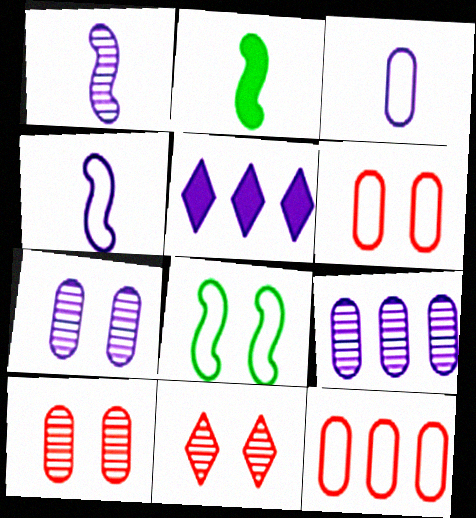[[4, 5, 7]]